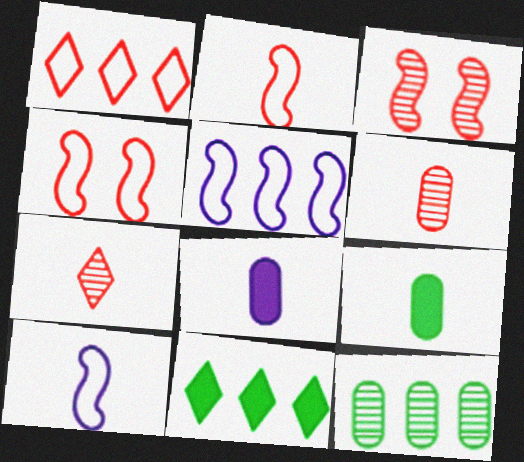[[7, 9, 10]]